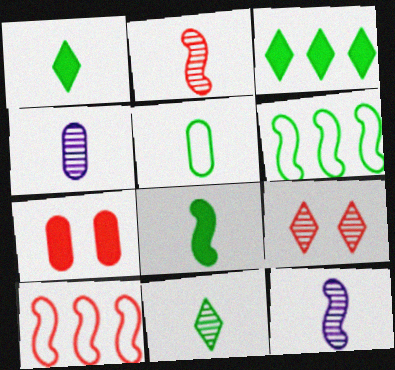[[2, 4, 11], 
[5, 8, 11]]